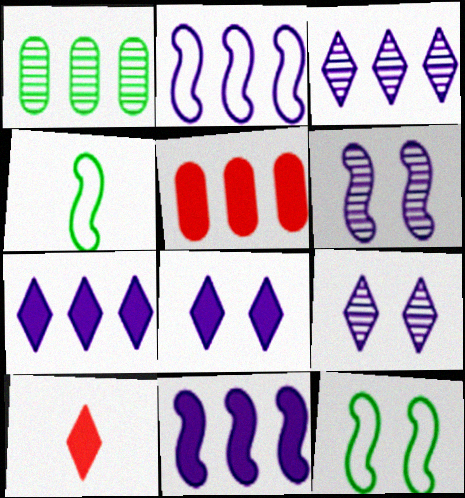[[4, 5, 9]]